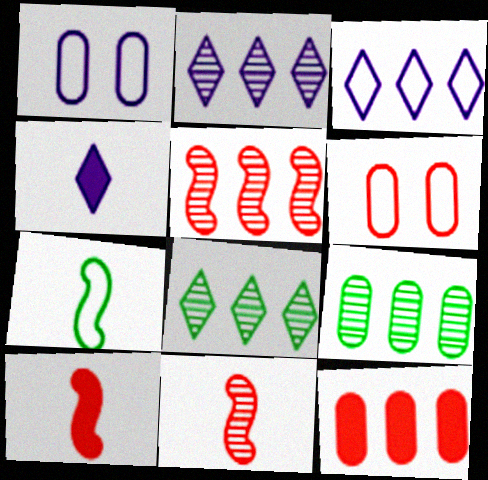[[1, 8, 10], 
[2, 5, 9], 
[3, 6, 7]]